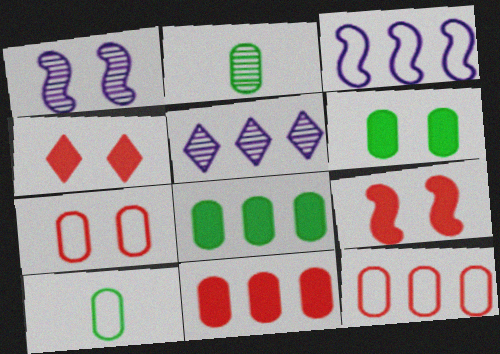[[2, 3, 4], 
[5, 9, 10]]